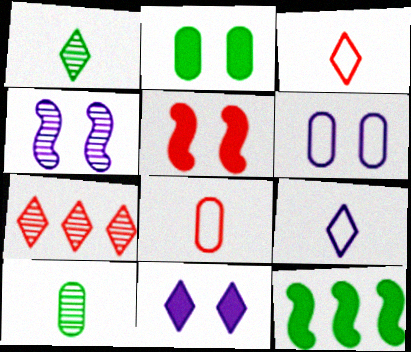[[2, 5, 11], 
[4, 6, 11], 
[4, 7, 10], 
[5, 7, 8]]